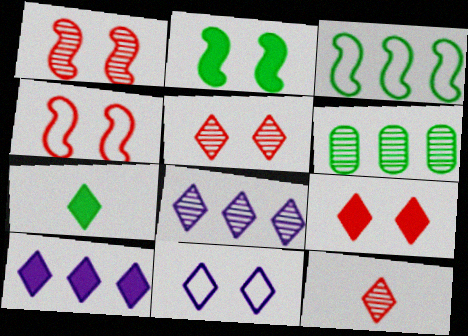[[7, 9, 10]]